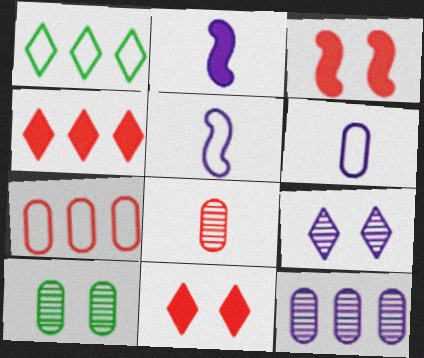[[4, 5, 10], 
[8, 10, 12]]